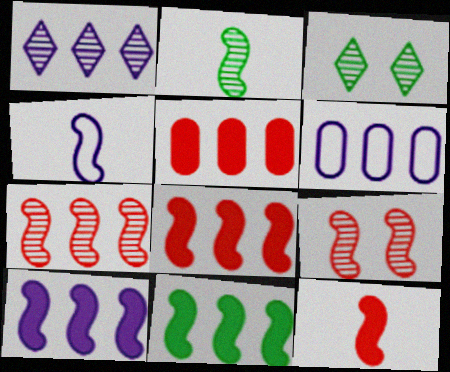[[1, 6, 10], 
[2, 4, 12], 
[3, 4, 5], 
[3, 6, 12], 
[4, 9, 11], 
[8, 10, 11]]